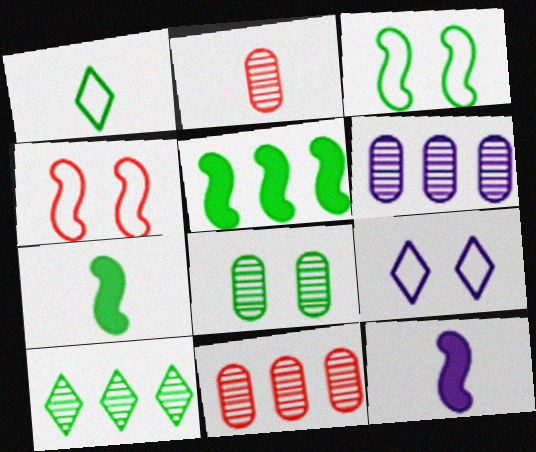[[1, 2, 12], 
[1, 5, 8], 
[2, 5, 9], 
[2, 6, 8], 
[6, 9, 12], 
[7, 9, 11]]